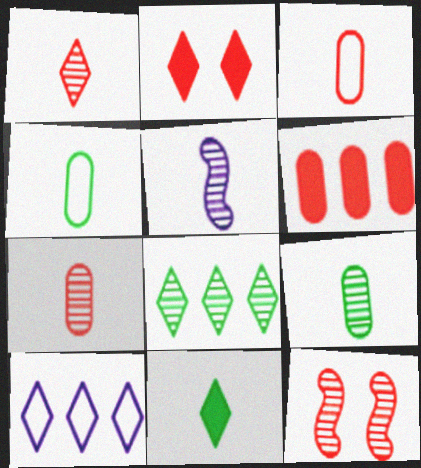[[1, 5, 9], 
[3, 5, 11]]